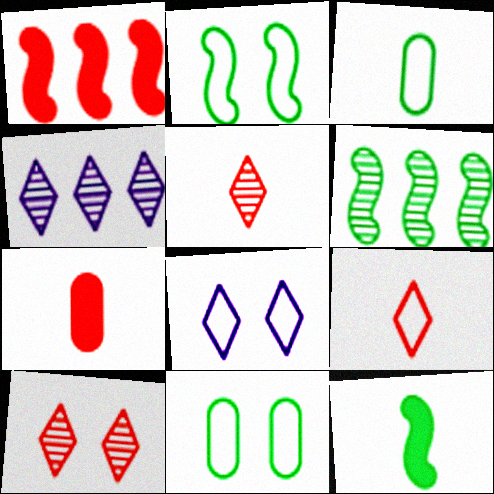[[2, 4, 7], 
[2, 6, 12], 
[6, 7, 8]]